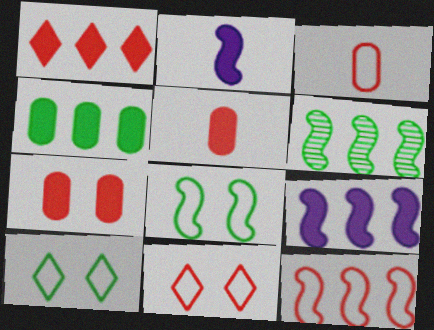[[1, 4, 9], 
[3, 11, 12], 
[6, 9, 12]]